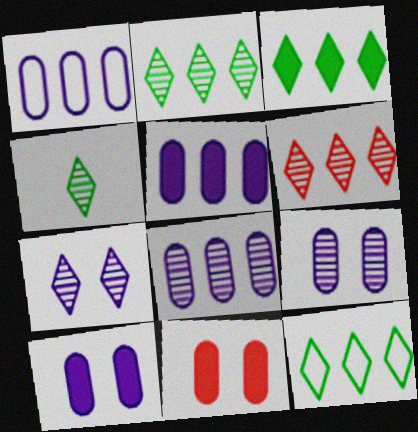[[1, 5, 8], 
[2, 3, 12], 
[4, 6, 7]]